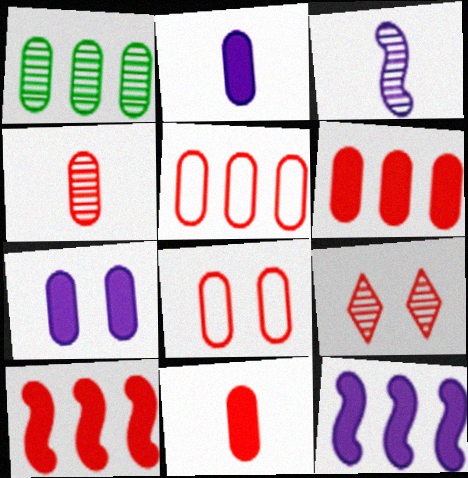[[1, 2, 8], 
[1, 3, 9], 
[4, 6, 8]]